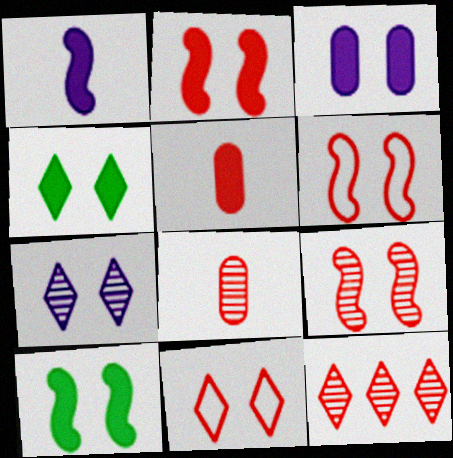[[2, 3, 4], 
[2, 6, 9], 
[4, 7, 11], 
[5, 6, 12], 
[8, 9, 12]]